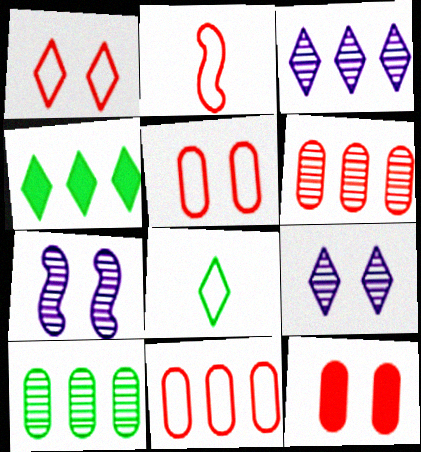[[1, 2, 11]]